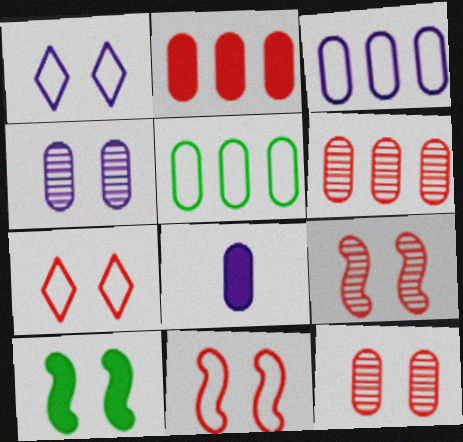[[1, 10, 12], 
[3, 4, 8], 
[4, 7, 10], 
[5, 8, 12]]